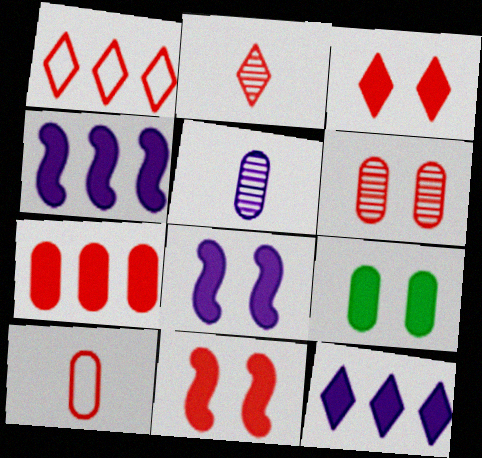[[1, 2, 3], 
[3, 8, 9], 
[6, 7, 10]]